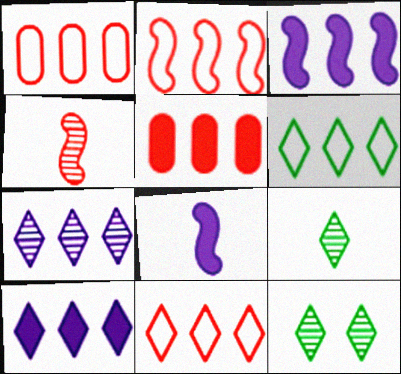[[1, 2, 11], 
[1, 8, 12]]